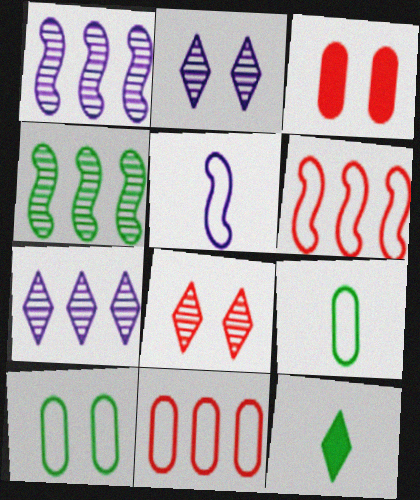[[4, 10, 12]]